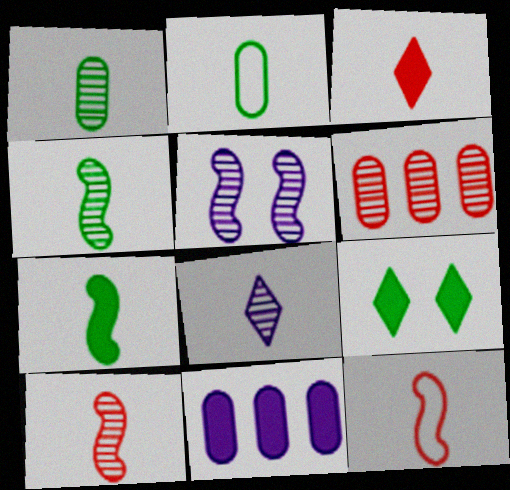[[1, 8, 10]]